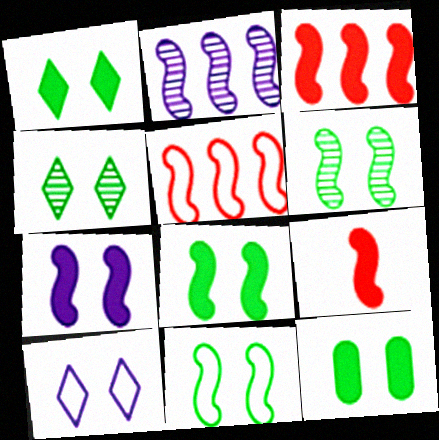[[1, 8, 12], 
[2, 9, 11], 
[4, 11, 12], 
[6, 8, 11]]